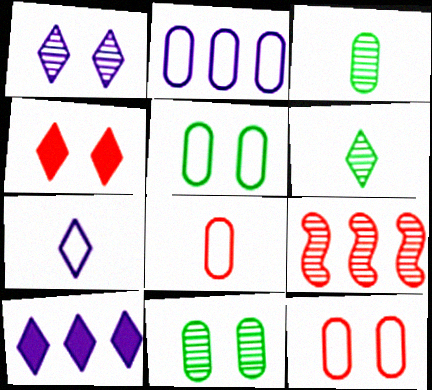[[1, 3, 9], 
[1, 7, 10], 
[2, 5, 8], 
[4, 8, 9]]